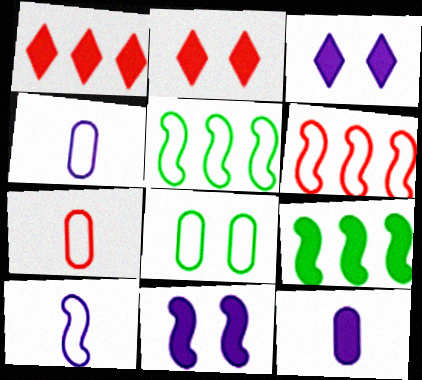[[2, 9, 12]]